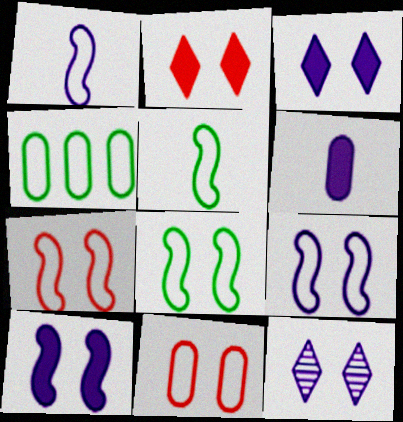[[7, 8, 9]]